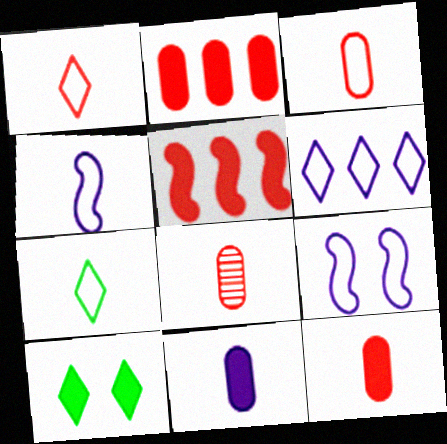[[3, 4, 7], 
[3, 8, 12], 
[5, 10, 11]]